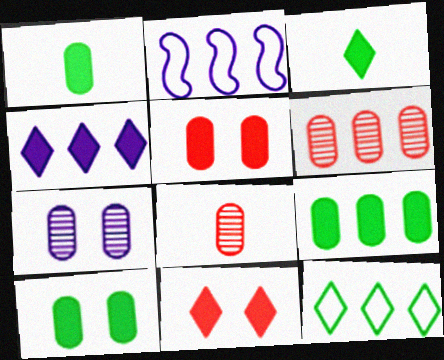[[1, 9, 10], 
[3, 4, 11]]